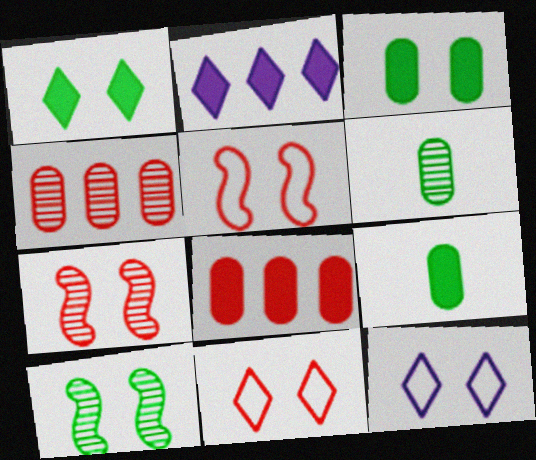[[2, 5, 6], 
[3, 7, 12]]